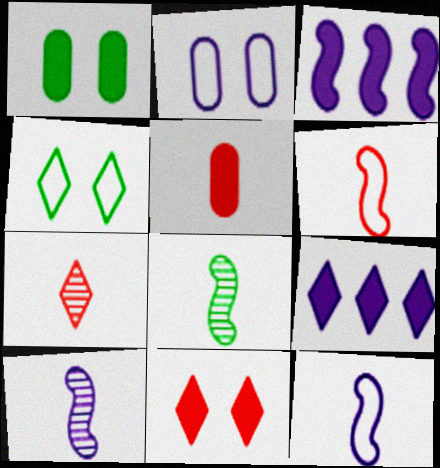[[2, 9, 10], 
[4, 7, 9], 
[5, 6, 7]]